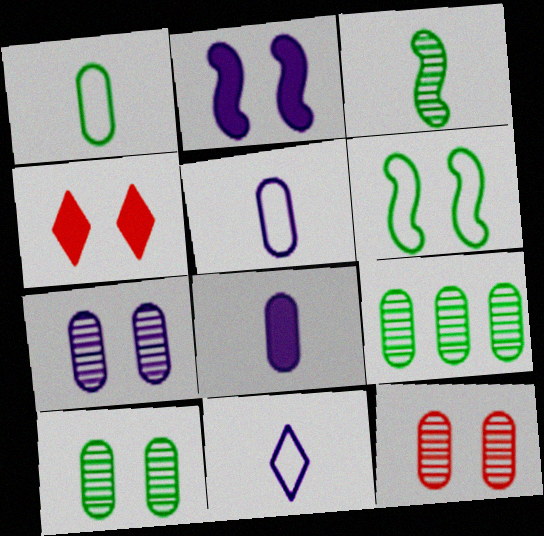[[4, 6, 7], 
[7, 10, 12]]